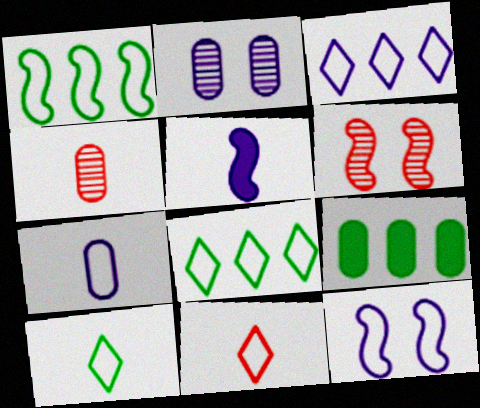[[1, 5, 6], 
[2, 3, 5], 
[3, 7, 12], 
[4, 5, 10]]